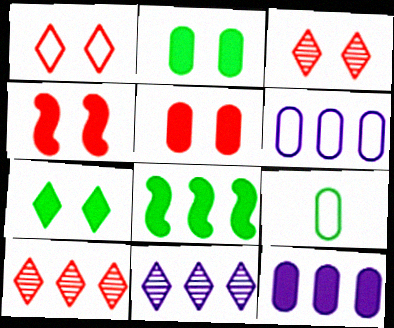[[4, 9, 11], 
[6, 8, 10]]